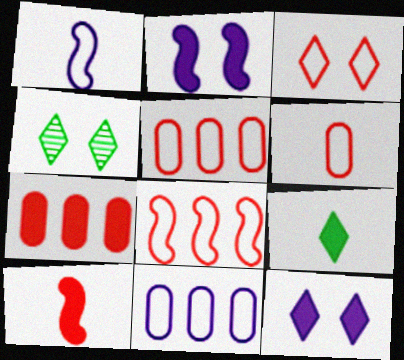[[1, 4, 7], 
[2, 7, 9], 
[3, 4, 12], 
[3, 6, 8], 
[4, 10, 11]]